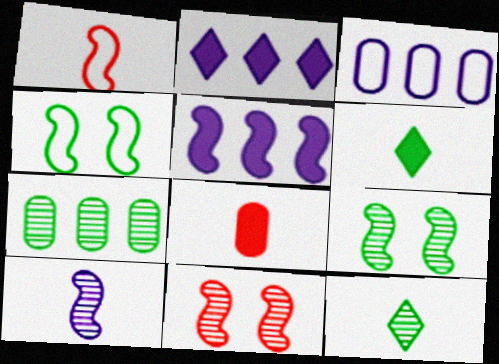[[1, 5, 9], 
[3, 6, 11], 
[4, 6, 7], 
[7, 9, 12]]